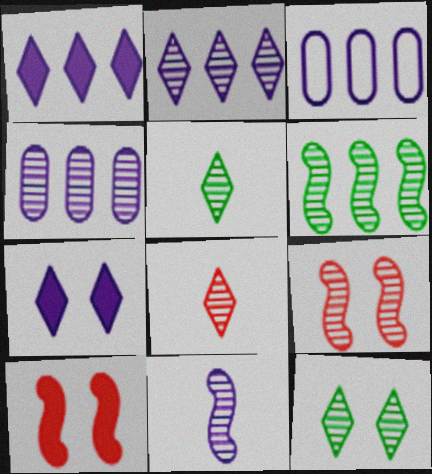[[2, 8, 12], 
[3, 5, 10], 
[3, 7, 11], 
[4, 5, 9], 
[6, 9, 11]]